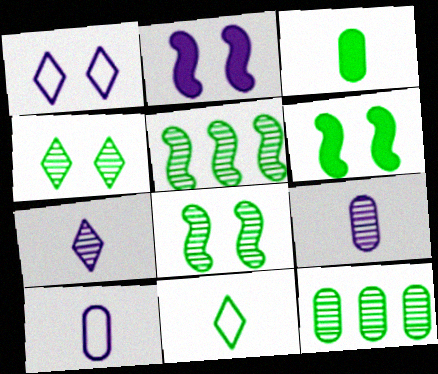[[6, 11, 12]]